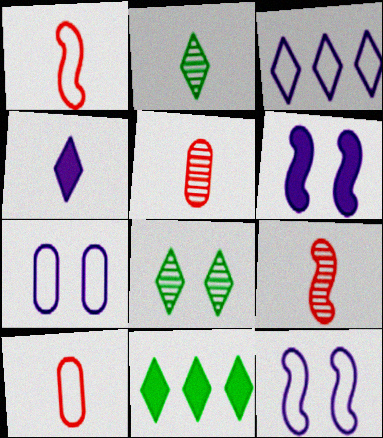[[5, 11, 12], 
[7, 9, 11]]